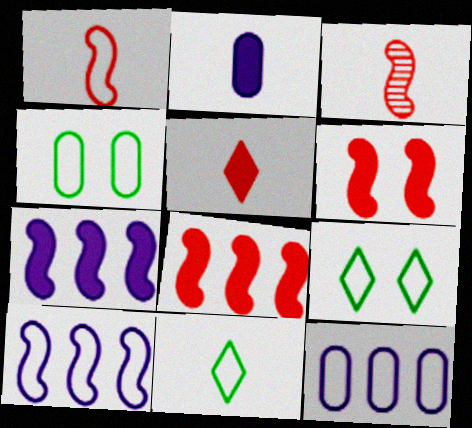[[1, 9, 12], 
[2, 3, 11]]